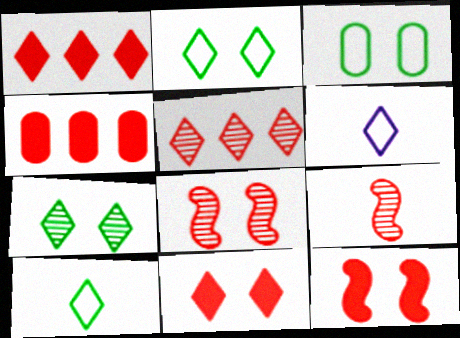[[1, 6, 7]]